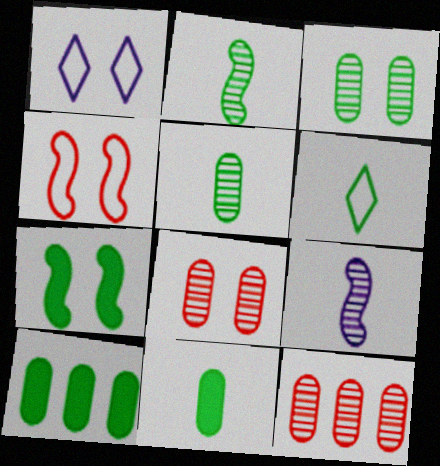[[1, 7, 8], 
[2, 6, 11]]